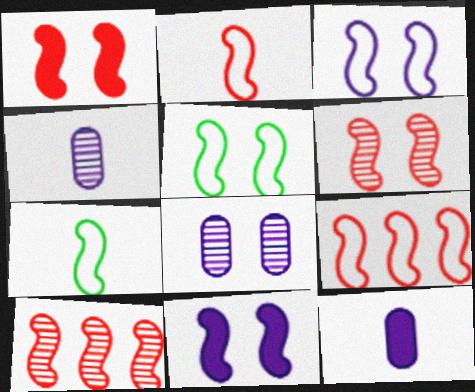[[1, 2, 10], 
[3, 7, 9], 
[5, 6, 11], 
[7, 10, 11]]